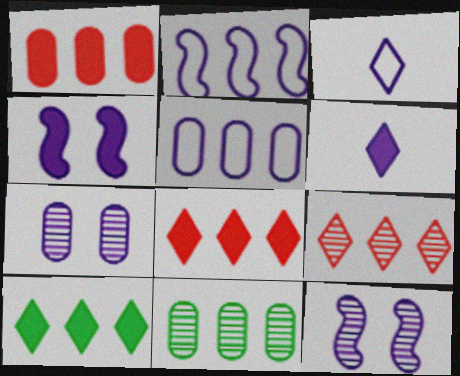[[1, 5, 11], 
[2, 6, 7], 
[2, 8, 11], 
[5, 6, 12]]